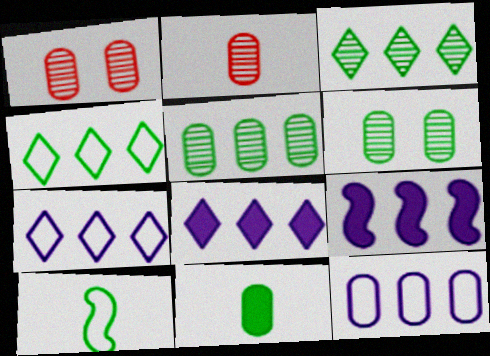[[1, 8, 10], 
[1, 11, 12]]